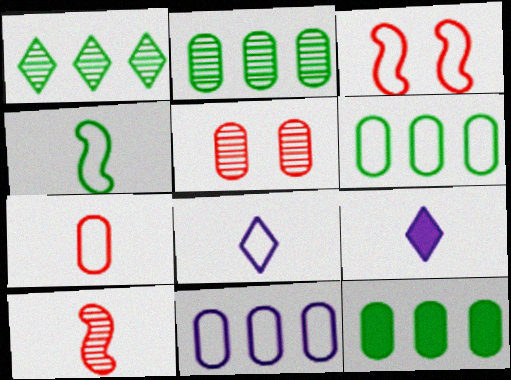[[2, 3, 9], 
[2, 6, 12], 
[3, 6, 8], 
[4, 7, 8]]